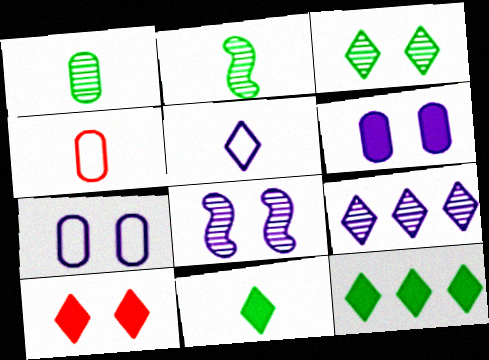[[4, 8, 12]]